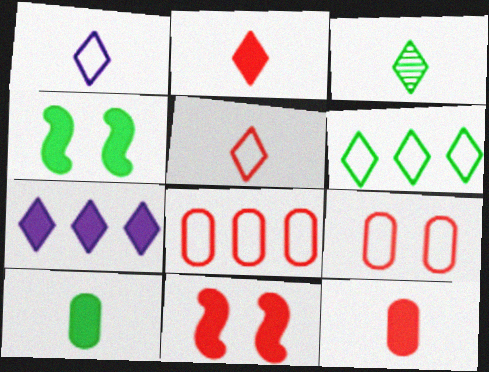[[1, 2, 3], 
[4, 7, 12], 
[7, 10, 11]]